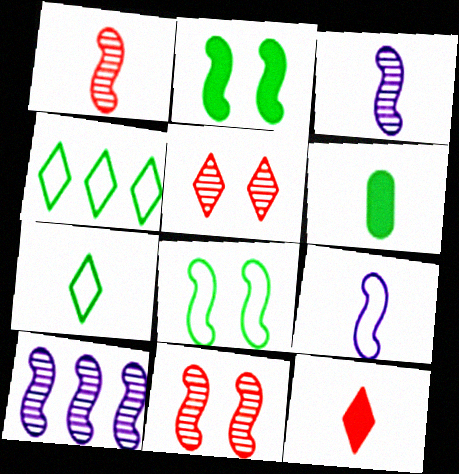[]